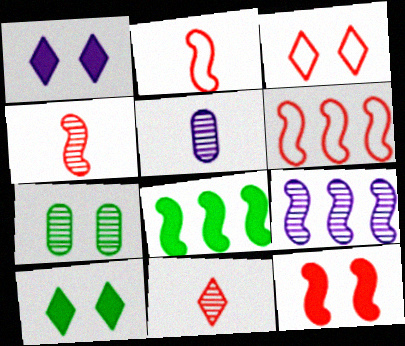[[3, 5, 8], 
[4, 6, 12], 
[5, 6, 10], 
[6, 8, 9], 
[7, 9, 11]]